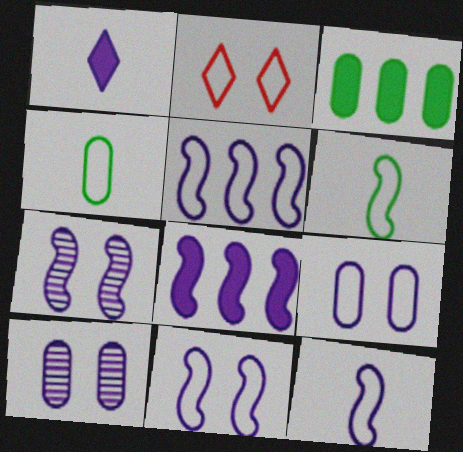[[1, 5, 10], 
[2, 4, 5], 
[5, 11, 12], 
[7, 8, 12]]